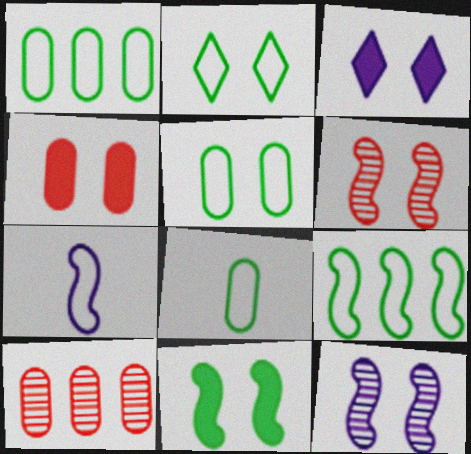[[1, 5, 8], 
[2, 4, 12], 
[2, 8, 9], 
[3, 4, 11], 
[3, 5, 6]]